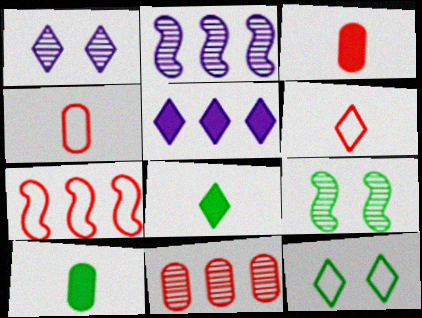[[1, 7, 10], 
[2, 3, 12], 
[4, 5, 9]]